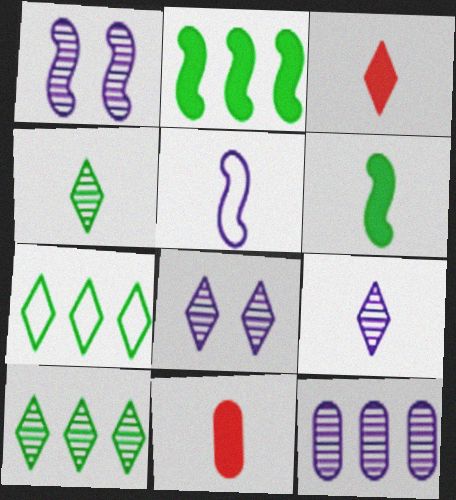[[1, 7, 11], 
[1, 9, 12], 
[3, 7, 8], 
[4, 5, 11]]